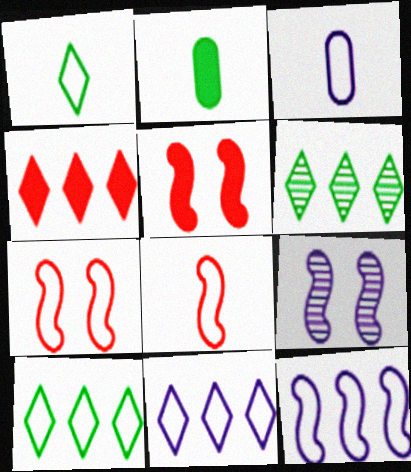[[1, 3, 8], 
[3, 5, 6], 
[3, 7, 10], 
[4, 6, 11]]